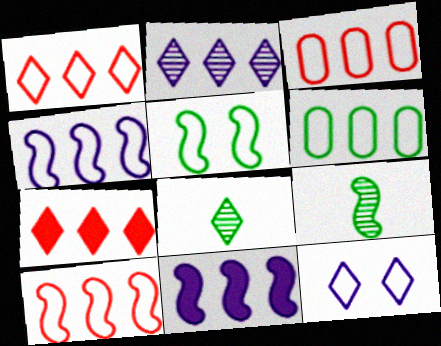[[1, 3, 10], 
[1, 4, 6], 
[7, 8, 12]]